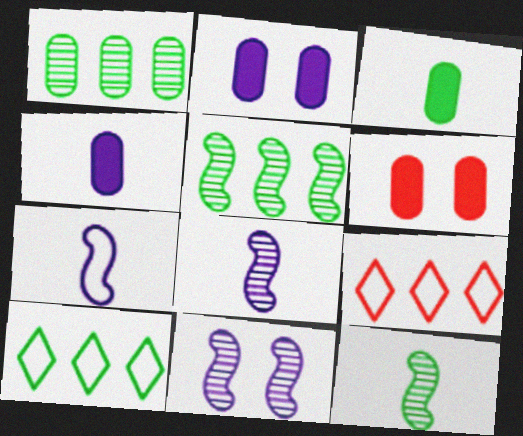[[2, 9, 12], 
[3, 9, 11], 
[6, 8, 10]]